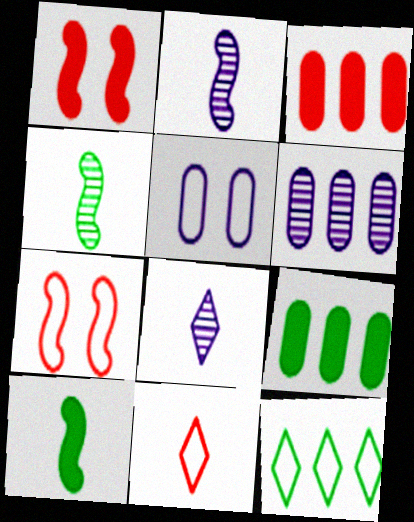[[7, 8, 9]]